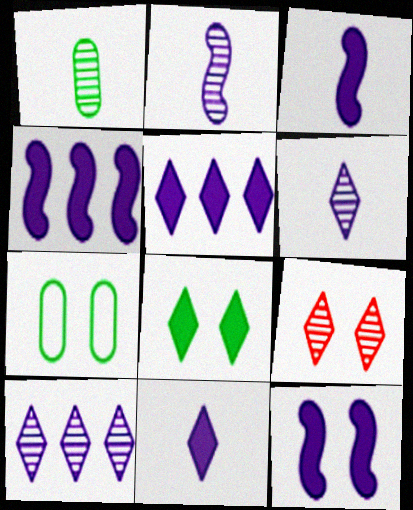[[3, 4, 12], 
[7, 9, 12]]